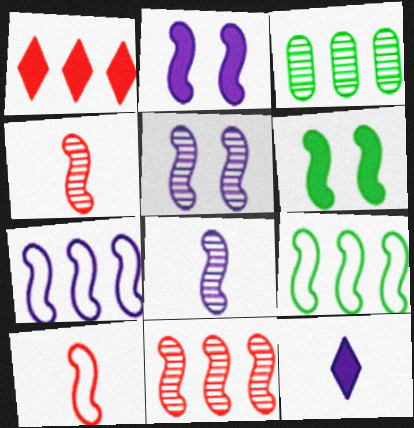[[1, 3, 7], 
[2, 4, 9], 
[2, 7, 8], 
[4, 6, 7]]